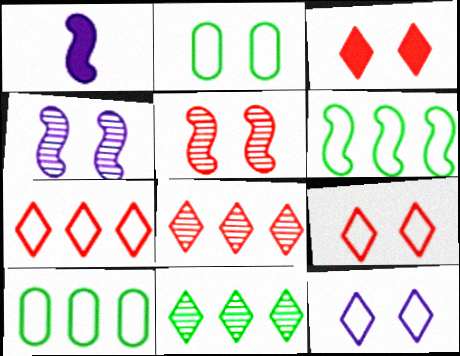[[1, 2, 8], 
[1, 5, 6], 
[2, 3, 4]]